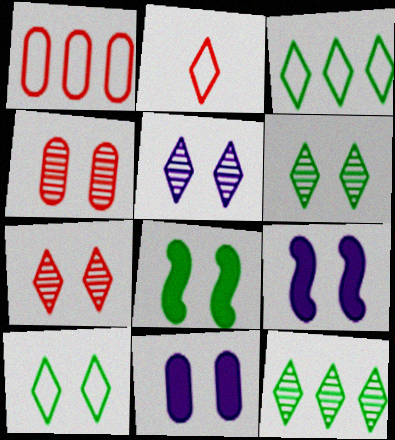[[4, 9, 10], 
[5, 6, 7]]